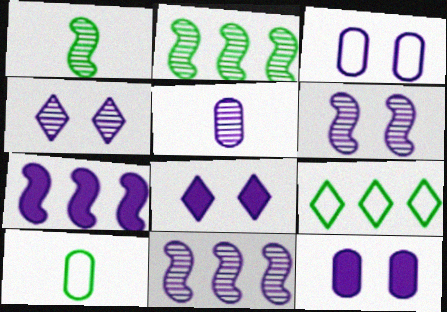[[3, 6, 8], 
[4, 5, 11]]